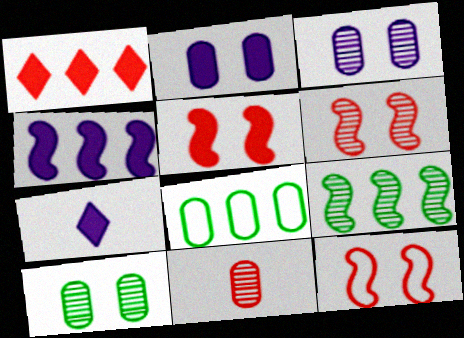[[1, 11, 12], 
[2, 4, 7], 
[2, 8, 11], 
[5, 6, 12], 
[6, 7, 8]]